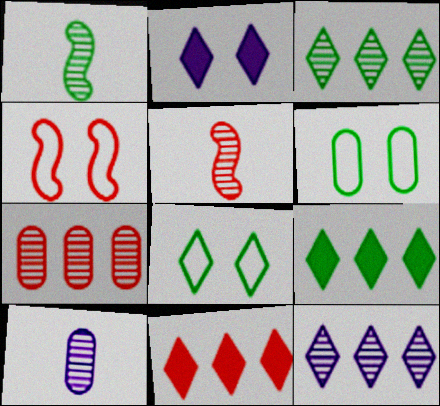[[1, 6, 9], 
[4, 9, 10]]